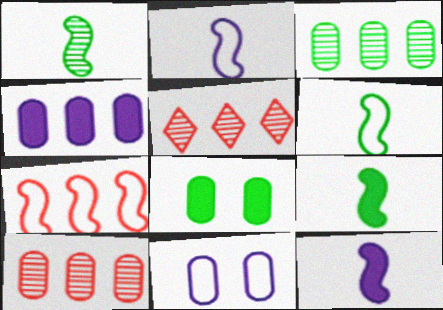[[1, 6, 9], 
[2, 5, 8], 
[5, 9, 11]]